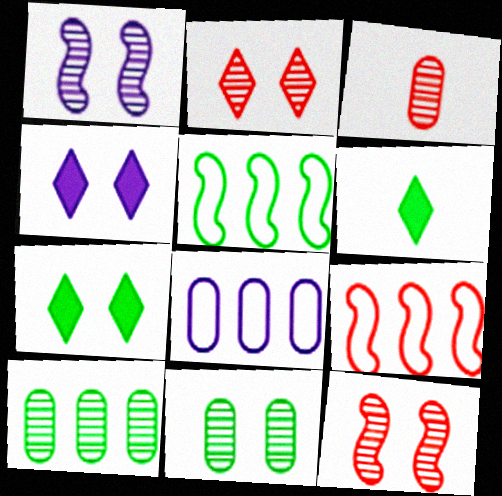[[1, 2, 11], 
[3, 4, 5], 
[5, 6, 11], 
[6, 8, 12]]